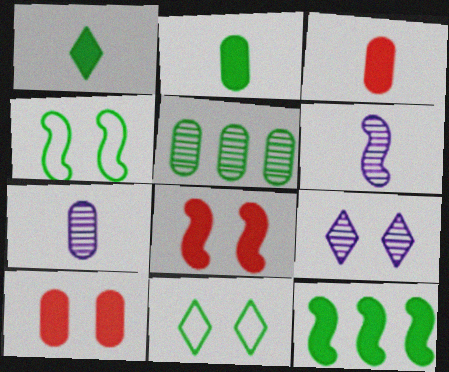[[1, 4, 5], 
[4, 9, 10]]